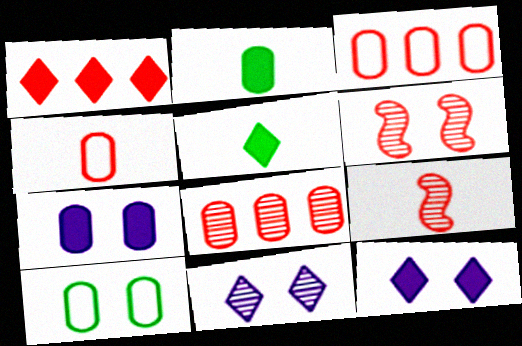[[1, 4, 6], 
[1, 5, 12], 
[6, 10, 12]]